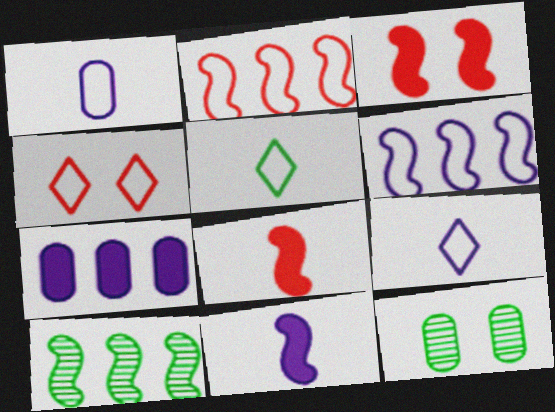[]